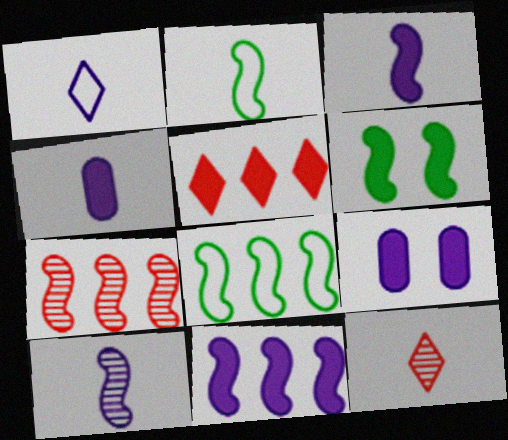[[1, 4, 10], 
[2, 4, 12], 
[4, 5, 6], 
[7, 8, 11], 
[8, 9, 12]]